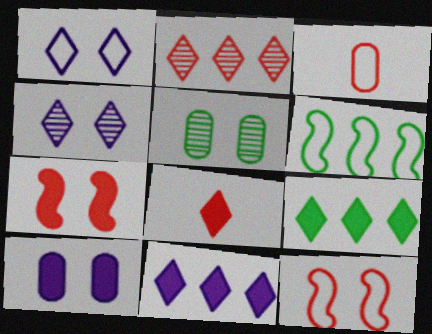[[1, 3, 6], 
[1, 5, 7], 
[2, 3, 7]]